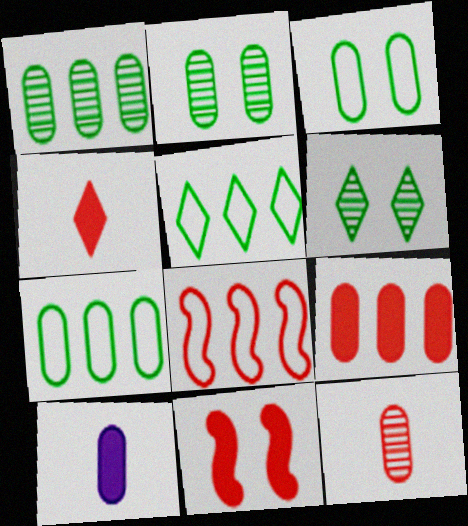[[4, 9, 11], 
[6, 8, 10]]